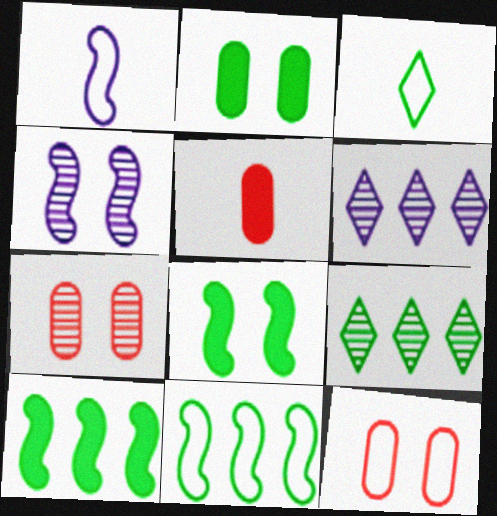[]